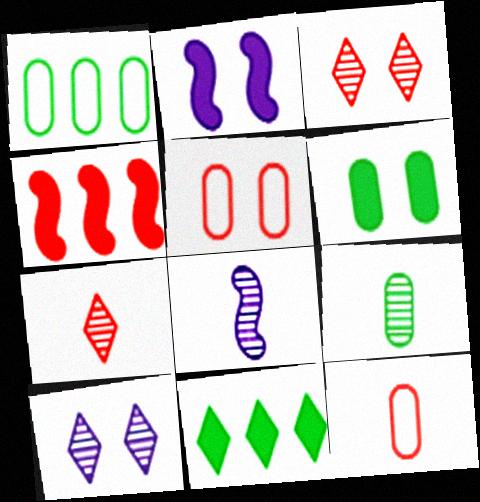[[1, 2, 7], 
[1, 6, 9], 
[3, 4, 12], 
[4, 5, 7], 
[5, 8, 11], 
[7, 8, 9]]